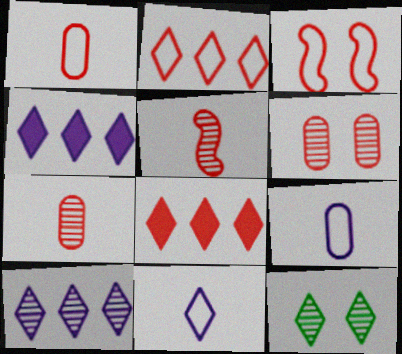[[1, 2, 3], 
[3, 7, 8], 
[8, 11, 12]]